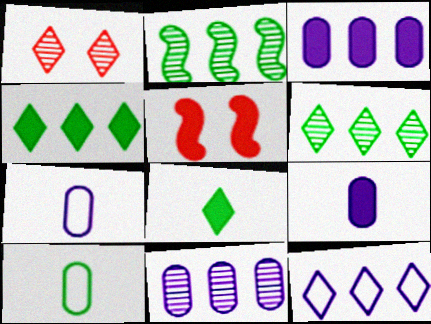[[1, 8, 12], 
[3, 5, 8], 
[4, 5, 9], 
[5, 6, 7]]